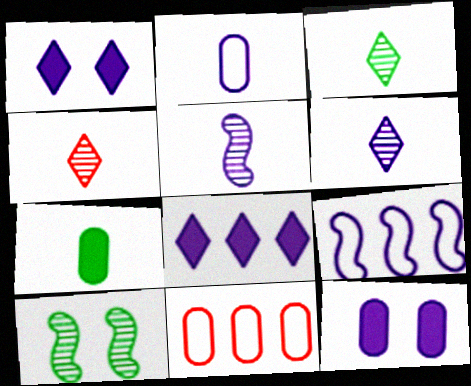[[3, 4, 6], 
[6, 9, 12]]